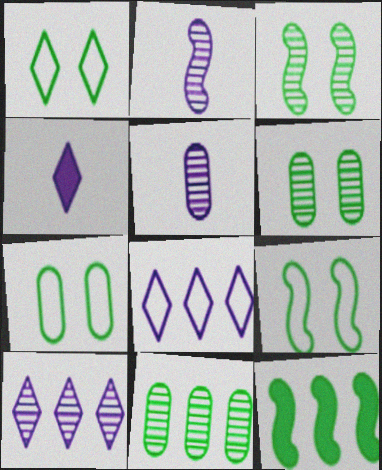[[1, 7, 9]]